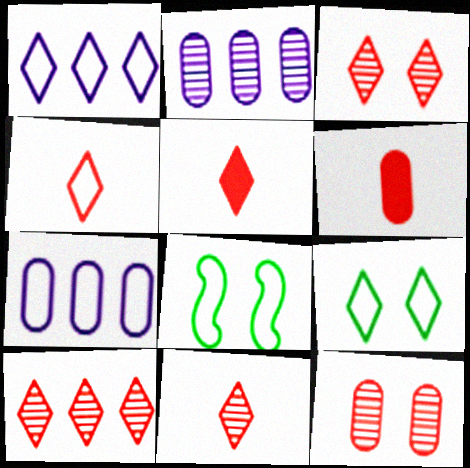[[1, 4, 9], 
[2, 5, 8], 
[3, 10, 11], 
[4, 5, 11], 
[4, 7, 8]]